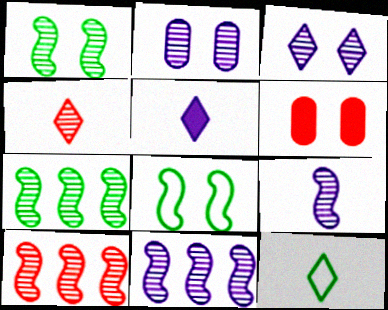[[1, 9, 10], 
[2, 4, 7], 
[3, 6, 8], 
[4, 5, 12], 
[6, 11, 12], 
[7, 10, 11]]